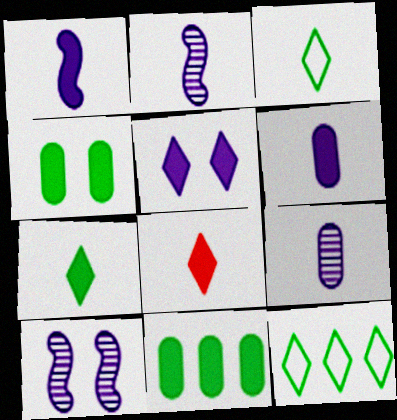[]